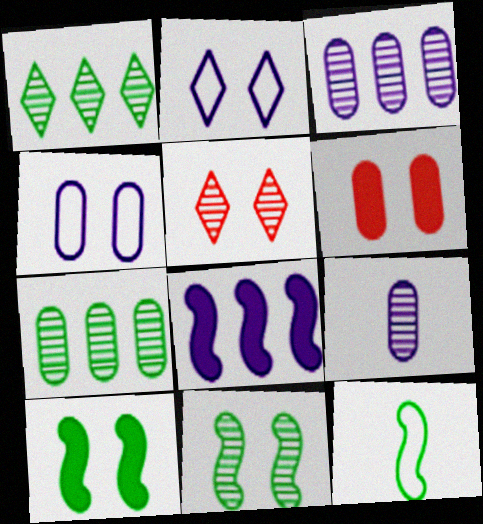[[2, 6, 11], 
[2, 8, 9], 
[4, 5, 10]]